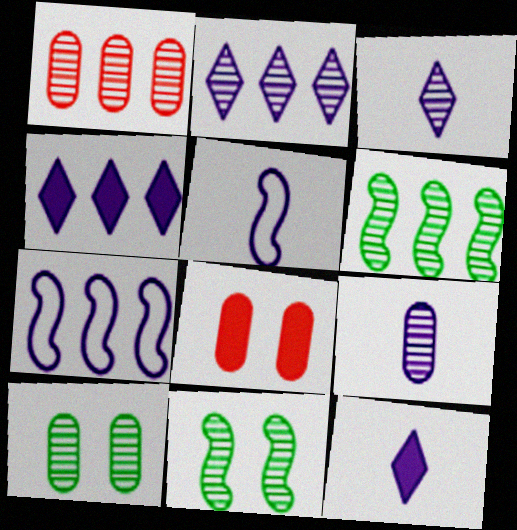[[1, 2, 6], 
[1, 3, 11], 
[1, 9, 10], 
[5, 9, 12]]